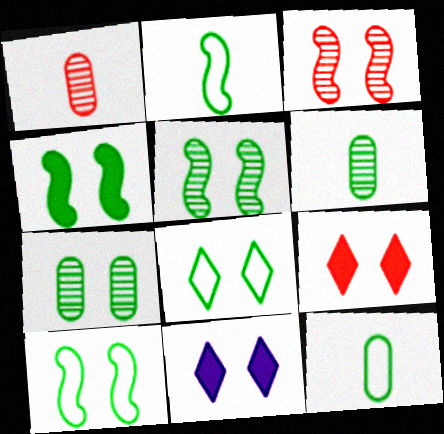[[4, 5, 10], 
[4, 7, 8]]